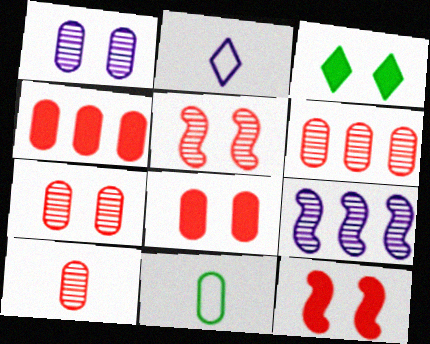[[1, 4, 11], 
[6, 7, 10]]